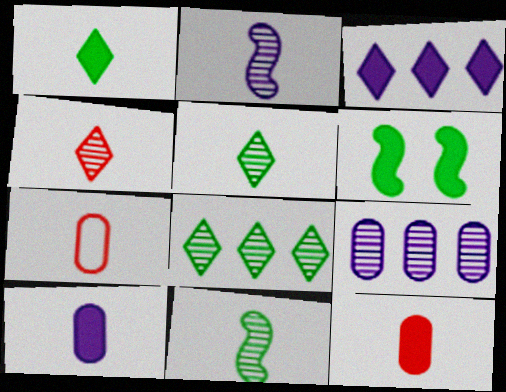[[1, 2, 7], 
[3, 6, 12]]